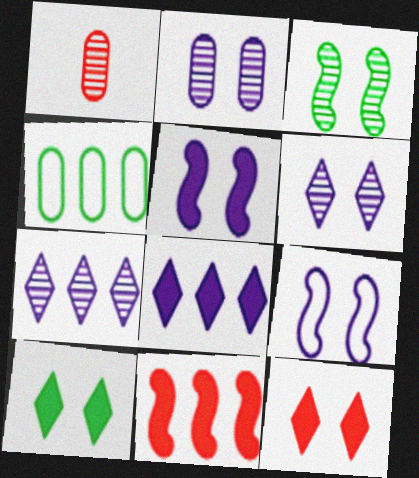[[1, 3, 7], 
[4, 7, 11]]